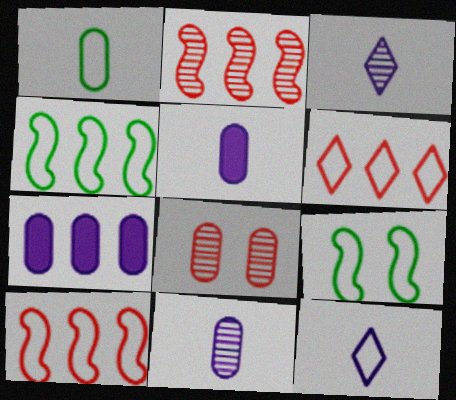[[1, 7, 8]]